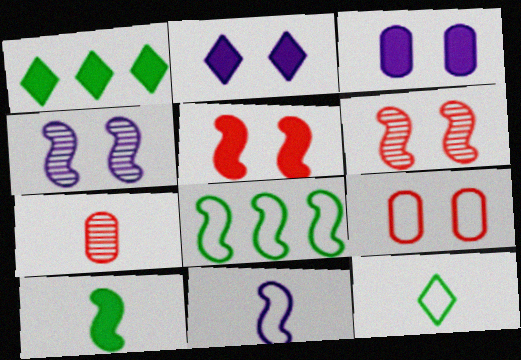[[2, 7, 8]]